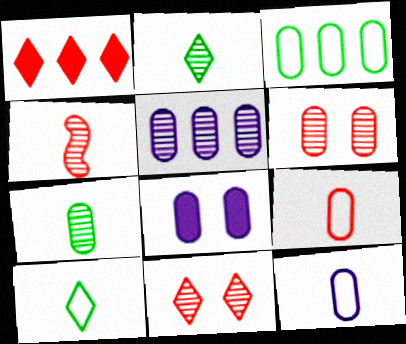[[5, 6, 7], 
[5, 8, 12]]